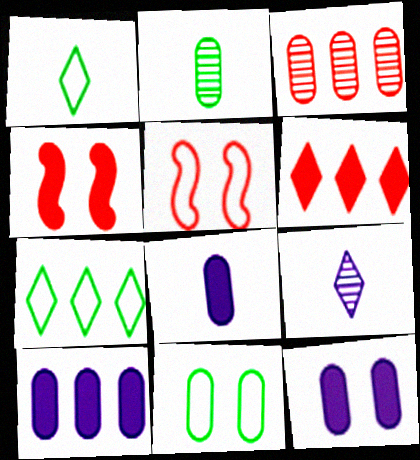[[3, 8, 11], 
[8, 10, 12]]